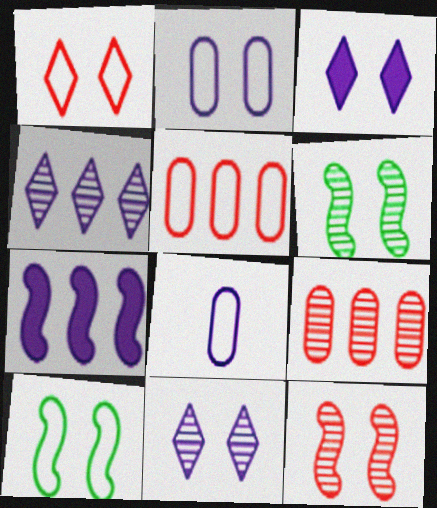[[1, 2, 10], 
[7, 8, 11]]